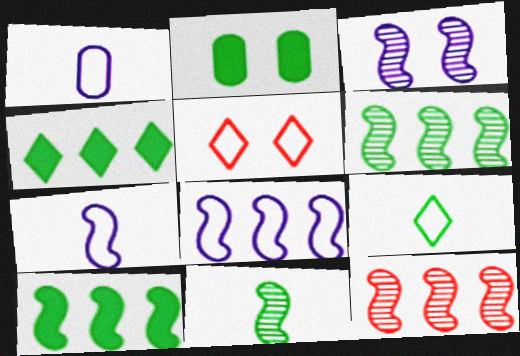[[2, 3, 5], 
[2, 6, 9], 
[3, 11, 12], 
[8, 10, 12]]